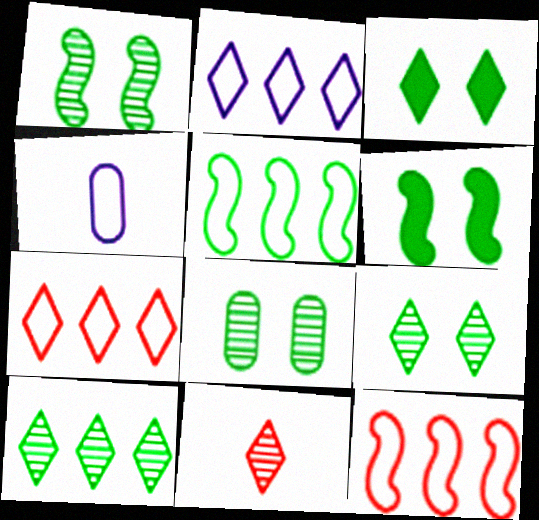[[1, 8, 9], 
[2, 3, 11]]